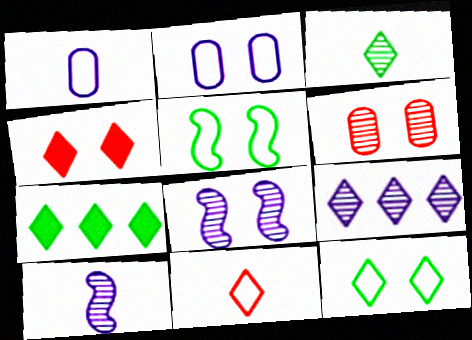[[3, 7, 12]]